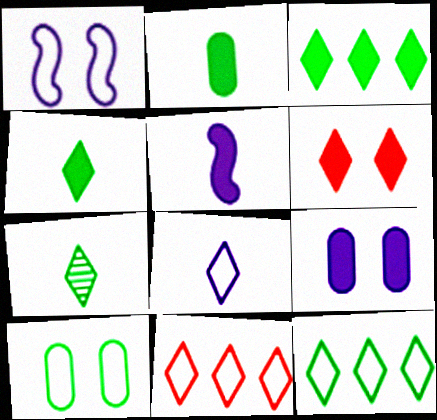[]